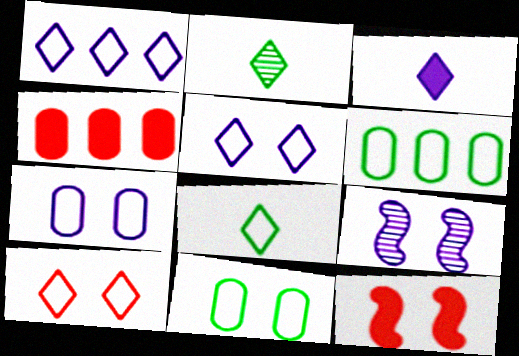[[1, 8, 10], 
[4, 8, 9]]